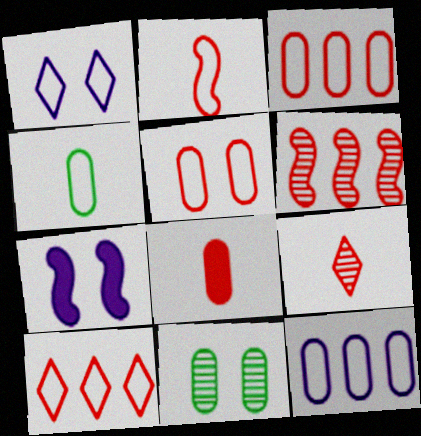[[2, 5, 10], 
[2, 8, 9], 
[4, 5, 12], 
[8, 11, 12]]